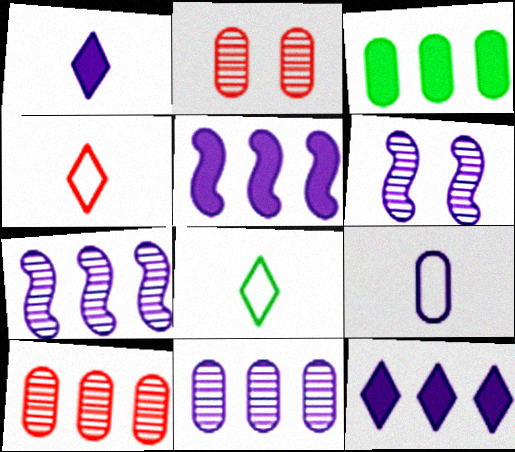[[2, 3, 9], 
[2, 5, 8], 
[3, 4, 6], 
[6, 9, 12]]